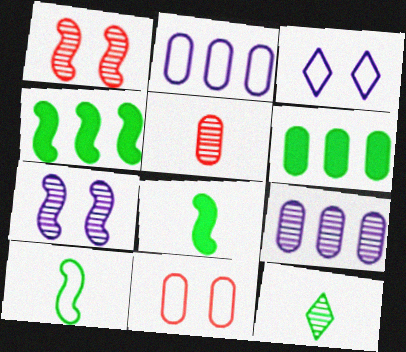[[1, 9, 12], 
[3, 4, 5]]